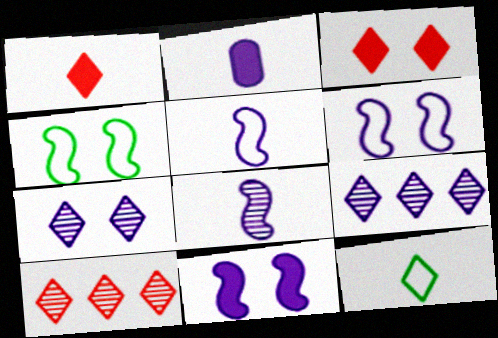[[2, 4, 10], 
[2, 6, 9], 
[3, 9, 12]]